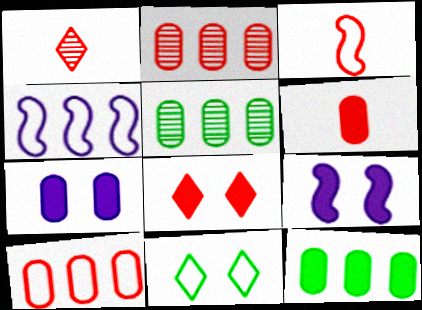[[1, 3, 6], 
[2, 3, 8], 
[6, 7, 12]]